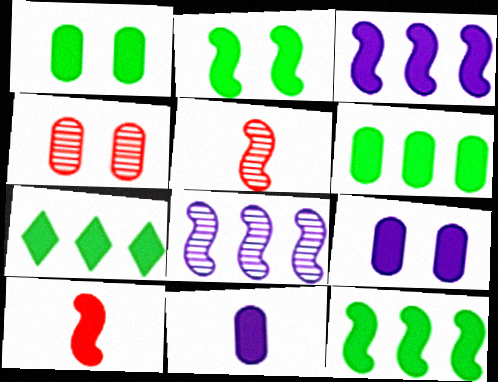[[2, 3, 10], 
[6, 7, 12], 
[7, 9, 10]]